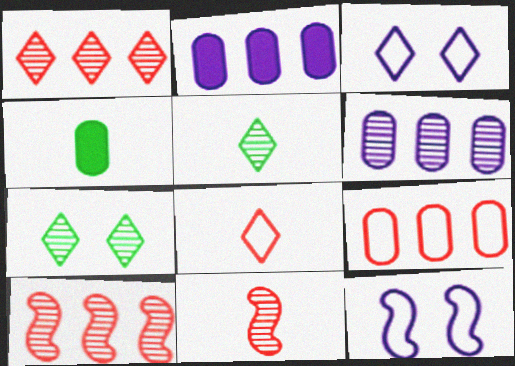[[1, 4, 12], 
[3, 4, 10], 
[6, 7, 11]]